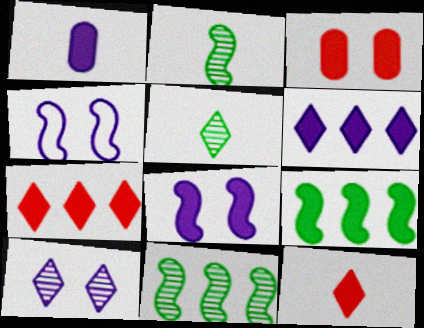[[1, 6, 8]]